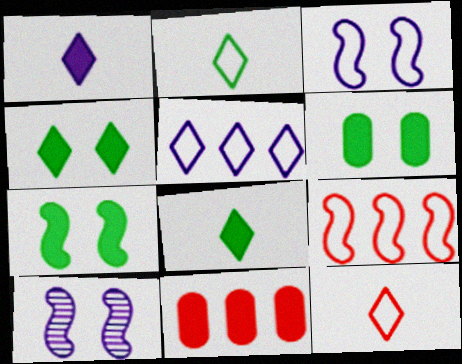[[1, 7, 11], 
[2, 10, 11], 
[4, 6, 7]]